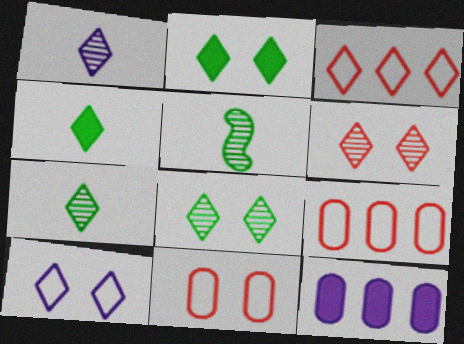[[1, 2, 3], 
[2, 6, 10]]